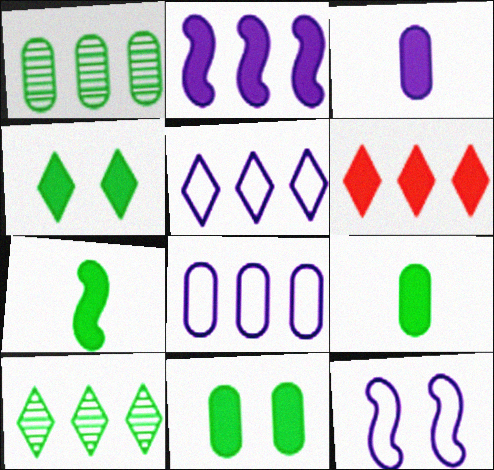[[5, 6, 10]]